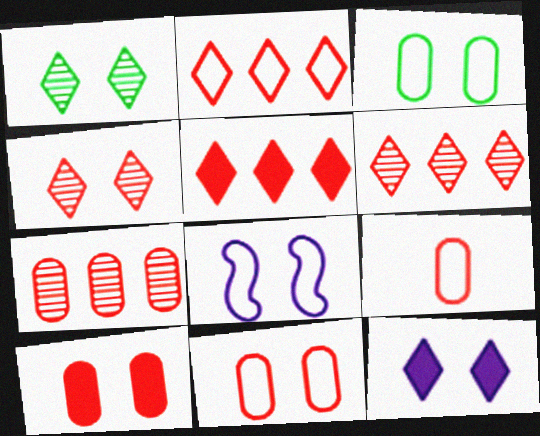[[1, 8, 10], 
[2, 5, 6], 
[7, 9, 10]]